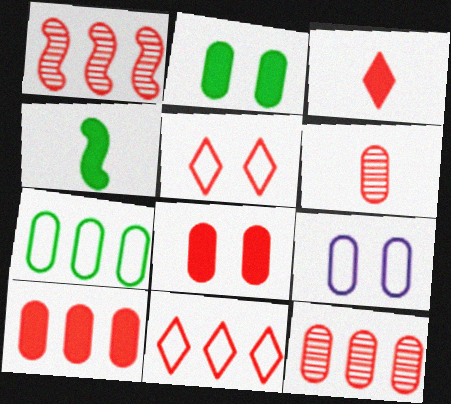[[1, 10, 11]]